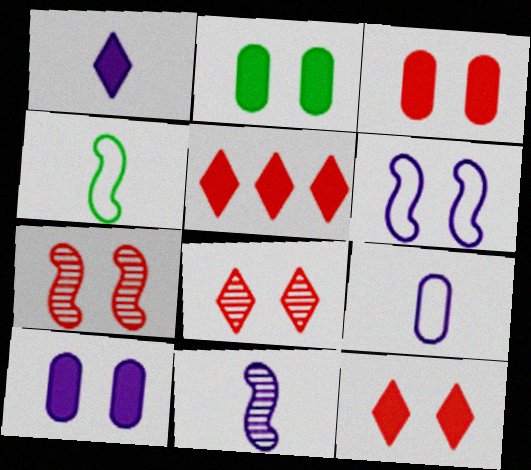[[1, 9, 11], 
[2, 3, 10], 
[2, 6, 8]]